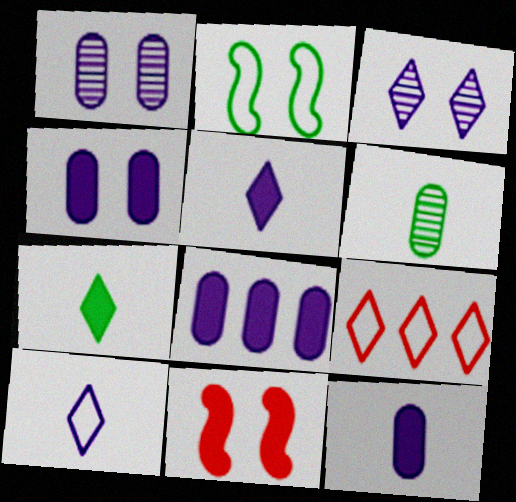[[3, 7, 9], 
[4, 8, 12], 
[7, 8, 11]]